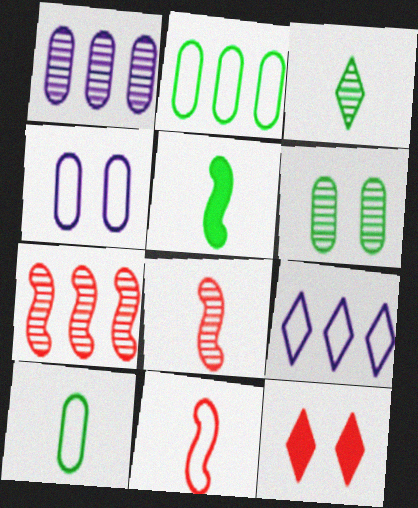[[3, 5, 10], 
[3, 9, 12]]